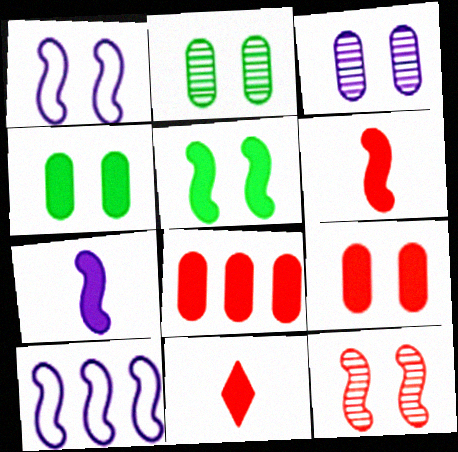[[1, 5, 12], 
[2, 10, 11]]